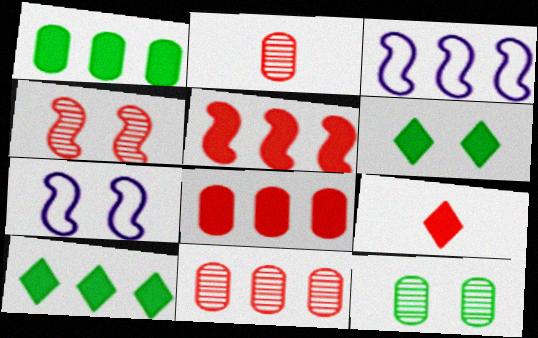[[2, 3, 6], 
[2, 7, 10], 
[3, 9, 12], 
[3, 10, 11]]